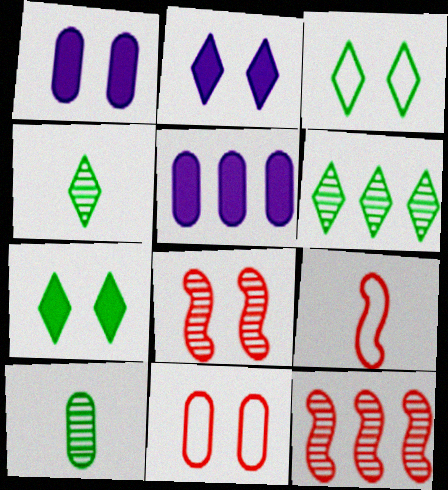[[1, 3, 8], 
[1, 6, 9], 
[5, 10, 11]]